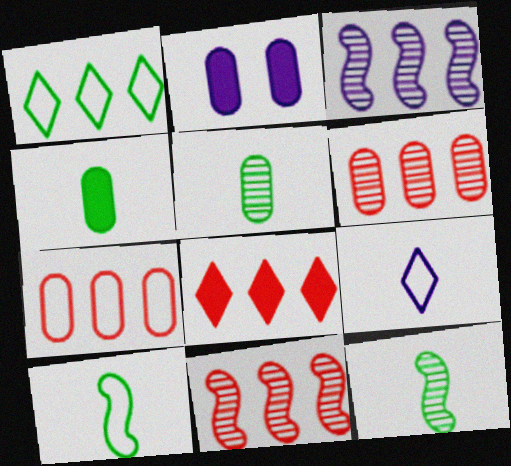[[2, 3, 9], 
[2, 5, 7], 
[7, 8, 11]]